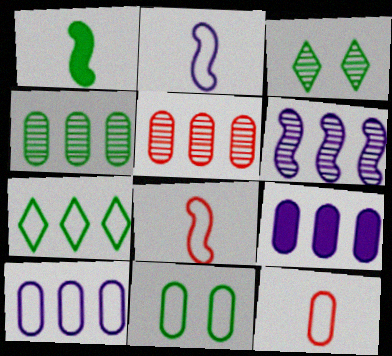[[3, 8, 9], 
[10, 11, 12]]